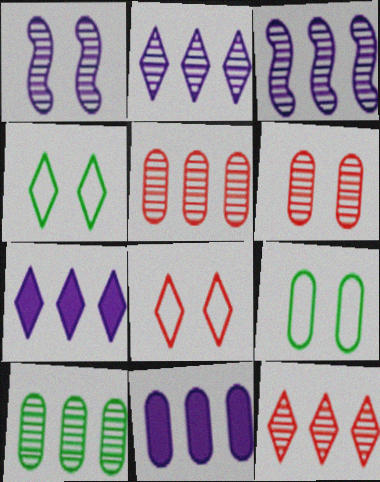[[3, 10, 12]]